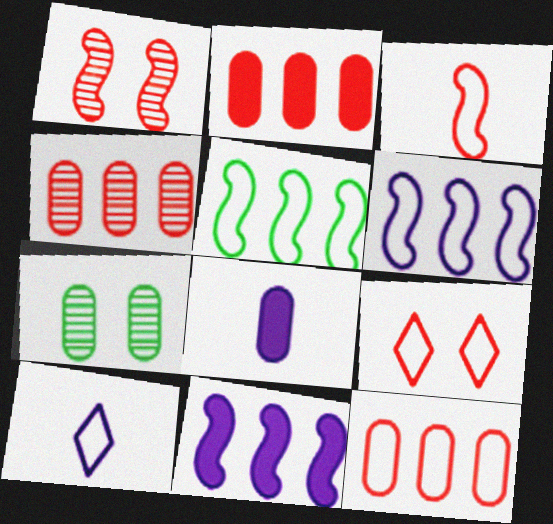[[2, 4, 12], 
[3, 9, 12], 
[7, 8, 12]]